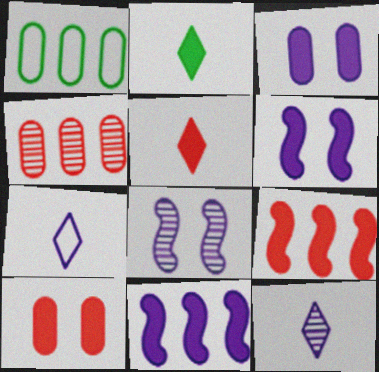[[1, 5, 8], 
[2, 3, 9], 
[2, 10, 11], 
[5, 9, 10]]